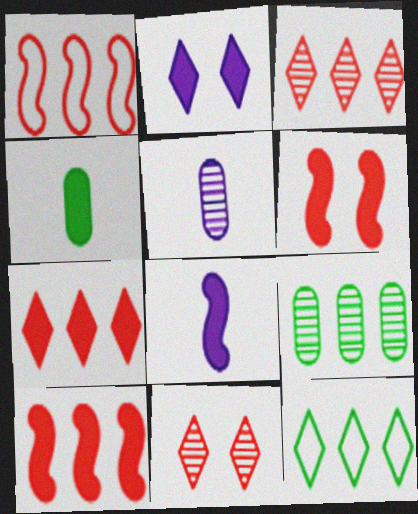[[2, 4, 10], 
[5, 6, 12]]